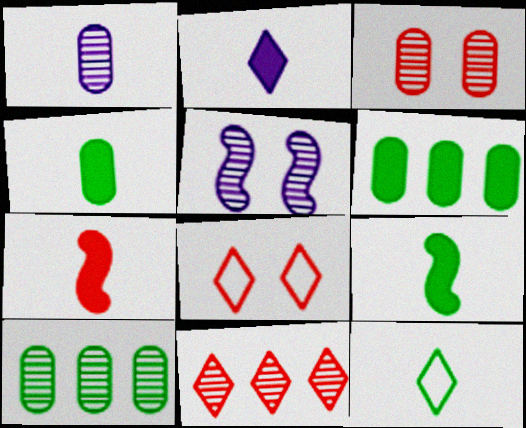[[1, 3, 10], 
[1, 7, 12], 
[2, 4, 7]]